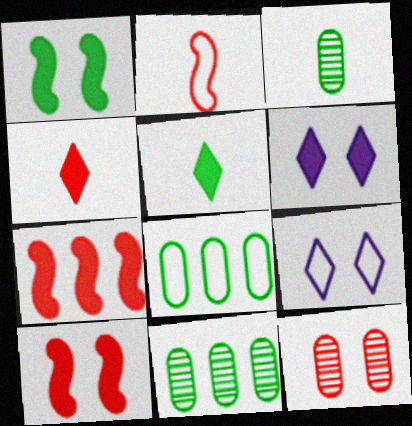[[1, 9, 12], 
[2, 6, 11], 
[2, 8, 9], 
[3, 7, 9]]